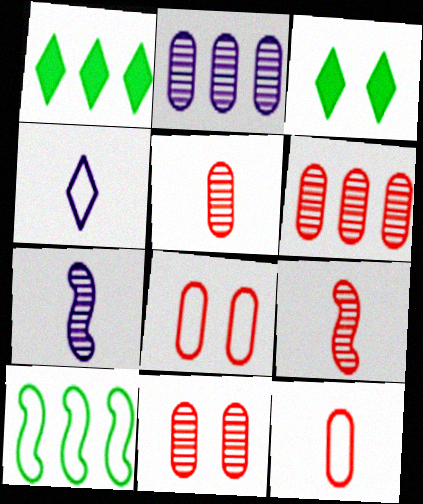[[1, 7, 8], 
[4, 8, 10], 
[5, 6, 11]]